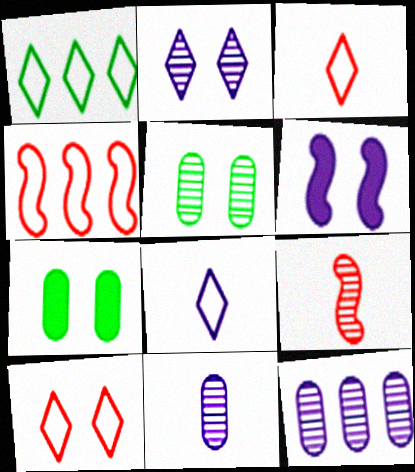[[1, 8, 10], 
[5, 6, 10], 
[6, 8, 12]]